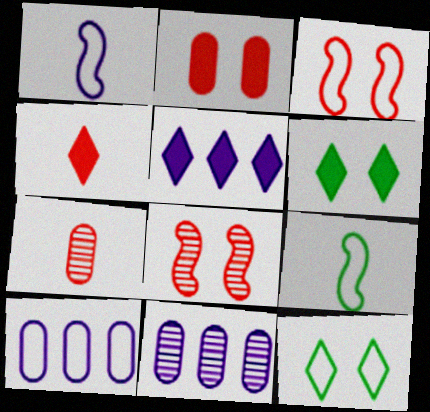[[4, 5, 6]]